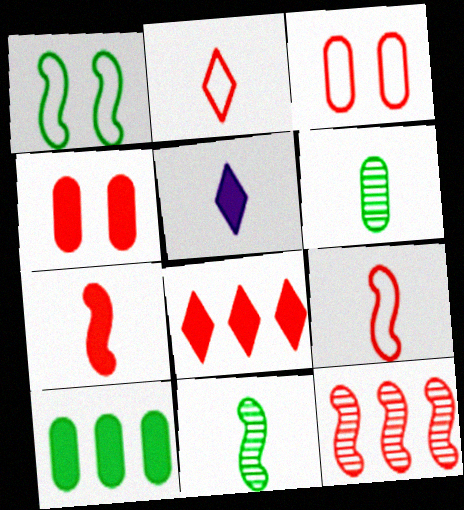[[2, 4, 12], 
[4, 7, 8], 
[5, 6, 9]]